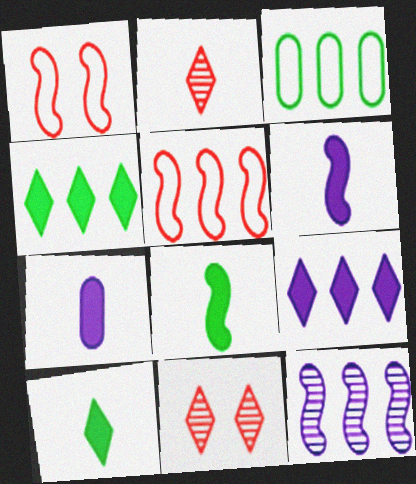[[1, 8, 12], 
[3, 6, 11]]